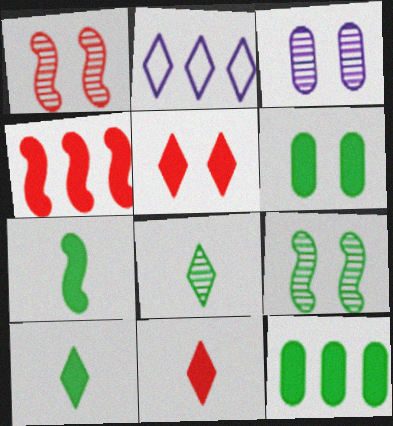[[2, 5, 8]]